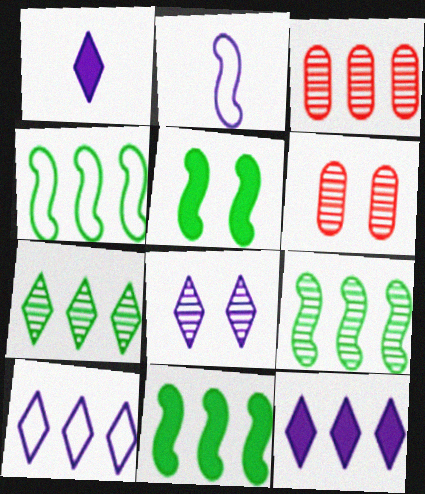[[1, 4, 6], 
[1, 8, 10], 
[3, 4, 12], 
[3, 10, 11], 
[4, 9, 11]]